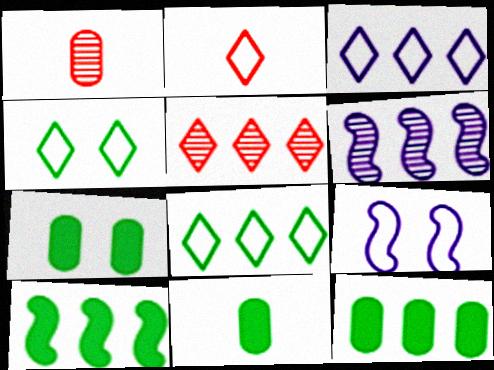[[2, 3, 4], 
[2, 6, 7], 
[5, 9, 11], 
[7, 11, 12]]